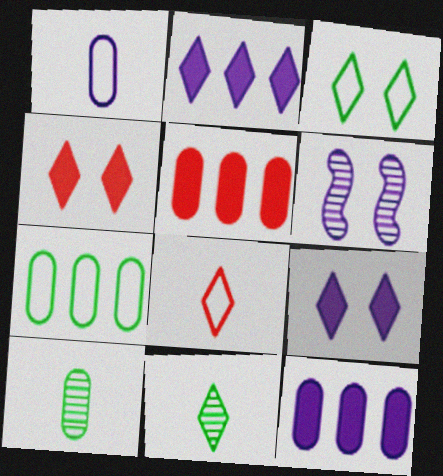[[1, 2, 6]]